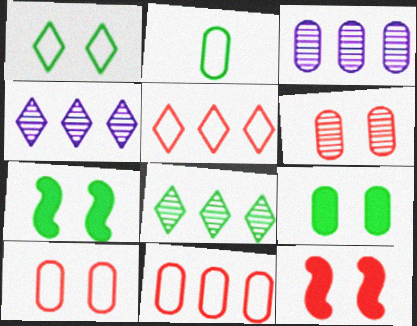[[2, 4, 12], 
[2, 7, 8]]